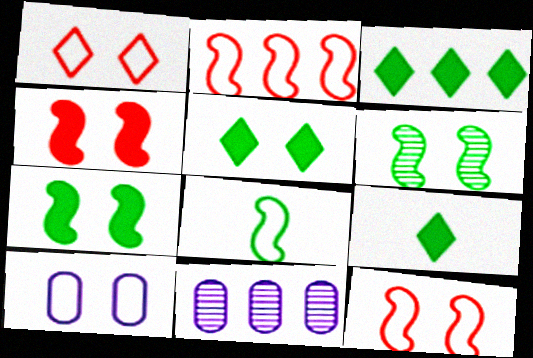[[2, 3, 11], 
[3, 5, 9], 
[9, 11, 12]]